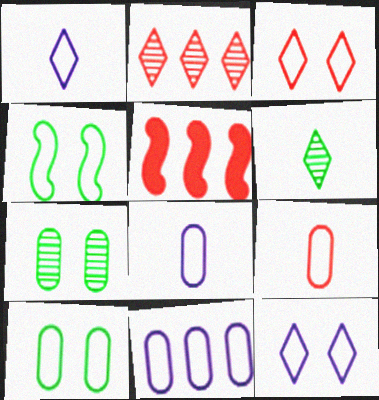[[1, 5, 7], 
[9, 10, 11]]